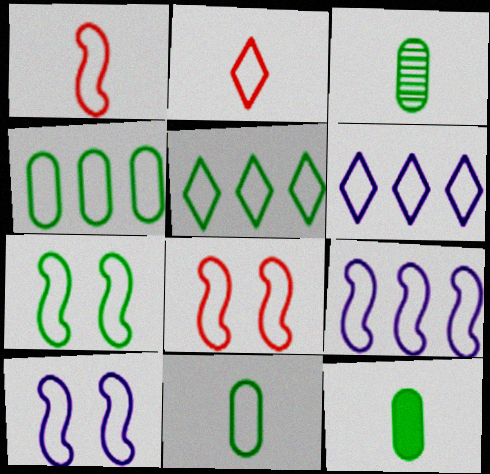[[1, 7, 9], 
[2, 4, 10], 
[3, 11, 12], 
[5, 7, 11], 
[6, 8, 11], 
[7, 8, 10]]